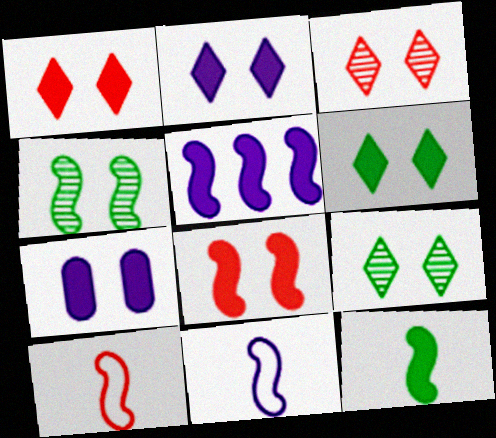[[1, 2, 6], 
[4, 5, 10], 
[5, 8, 12], 
[6, 7, 8]]